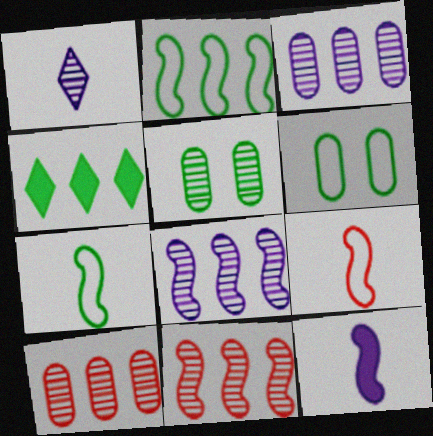[[1, 5, 11], 
[4, 5, 7]]